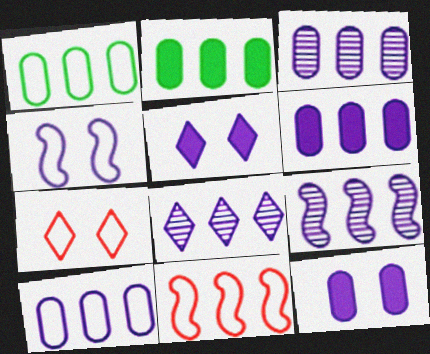[[2, 8, 11], 
[3, 6, 10], 
[3, 8, 9]]